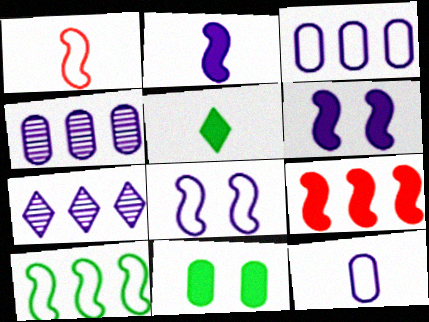[[1, 7, 11], 
[1, 8, 10], 
[6, 7, 12]]